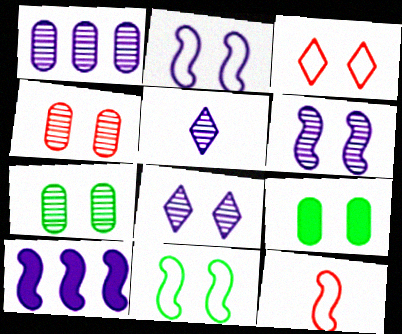[[1, 5, 6], 
[3, 6, 9]]